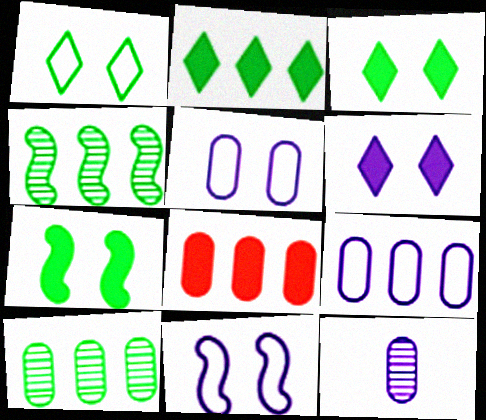[[8, 9, 10]]